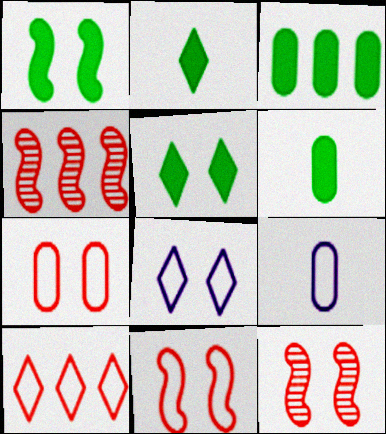[[1, 2, 3], 
[4, 5, 9], 
[4, 6, 8]]